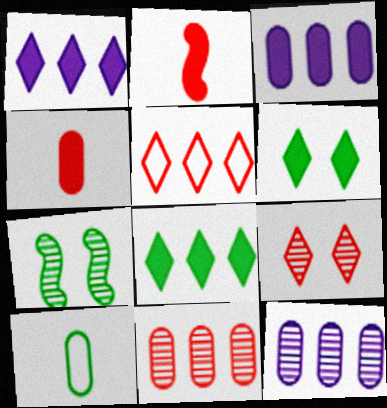[[2, 3, 6], 
[7, 8, 10]]